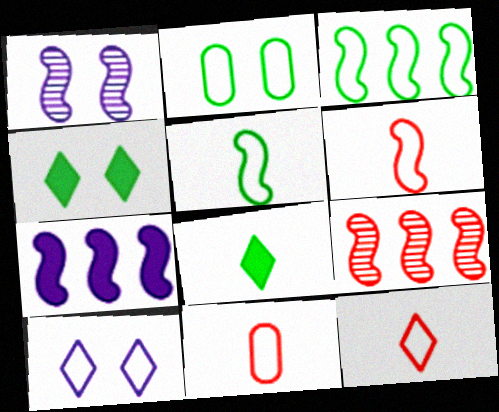[[3, 7, 9], 
[3, 10, 11], 
[6, 11, 12]]